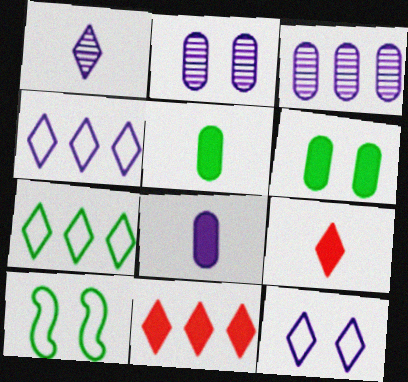[[3, 9, 10]]